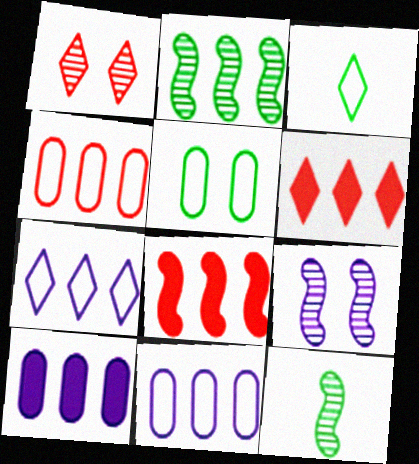[[2, 6, 11]]